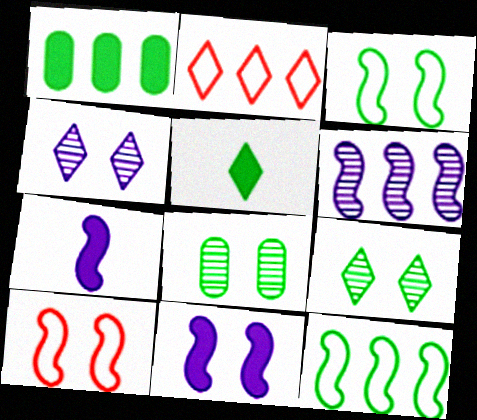[[1, 2, 6], 
[2, 4, 5], 
[2, 7, 8], 
[5, 8, 12]]